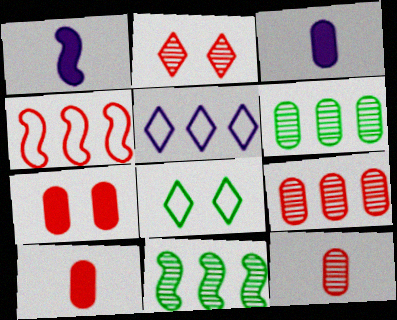[[1, 8, 9], 
[2, 4, 10]]